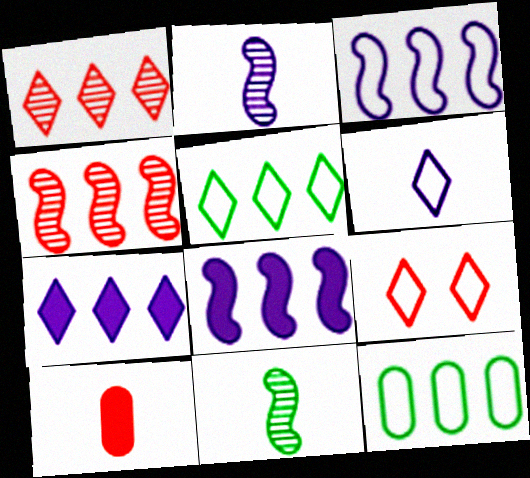[[1, 5, 7], 
[1, 8, 12], 
[4, 7, 12], 
[4, 9, 10], 
[5, 6, 9], 
[6, 10, 11]]